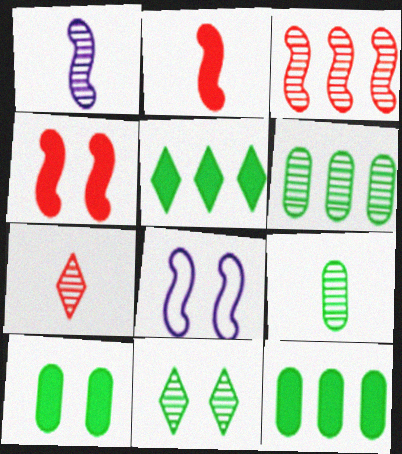[[1, 7, 9], 
[7, 8, 12]]